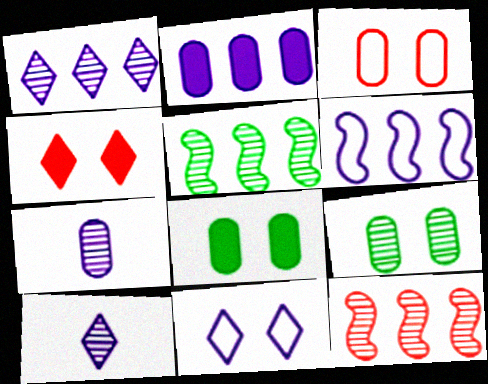[[1, 2, 6], 
[9, 10, 12]]